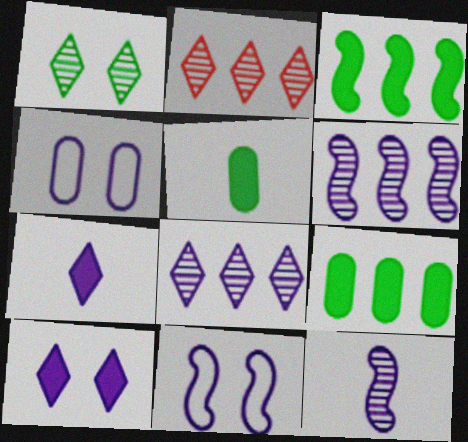[[2, 5, 11], 
[4, 6, 7]]